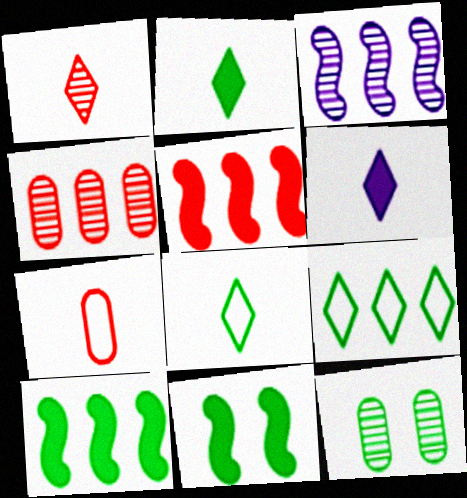[[1, 3, 12], 
[1, 6, 8], 
[8, 10, 12]]